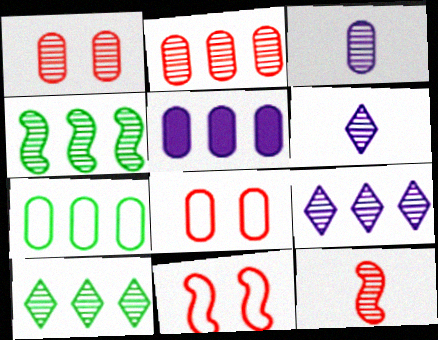[[1, 4, 6], 
[2, 4, 9], 
[2, 5, 7]]